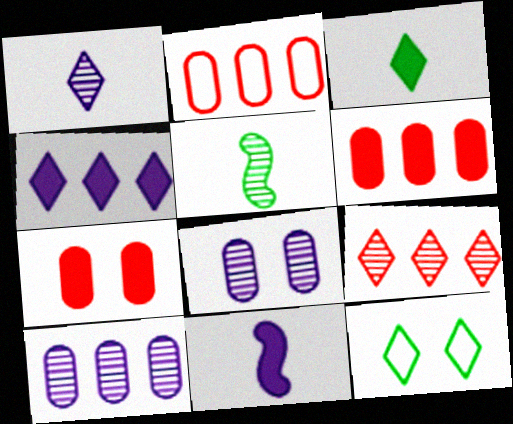[[5, 8, 9]]